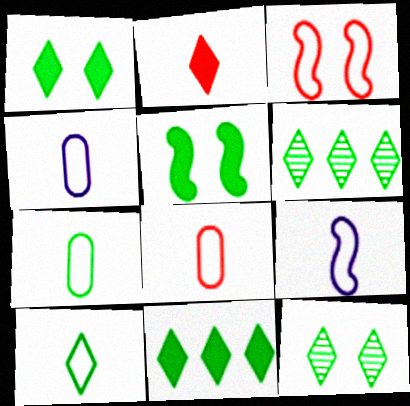[[1, 6, 10], 
[4, 7, 8], 
[5, 6, 7], 
[8, 9, 10], 
[10, 11, 12]]